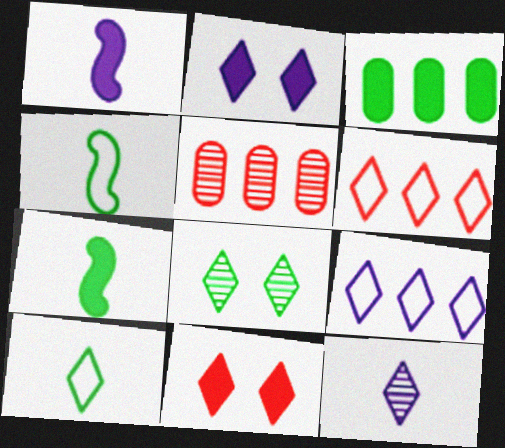[[1, 3, 11], 
[2, 4, 5], 
[2, 9, 12], 
[3, 4, 8]]